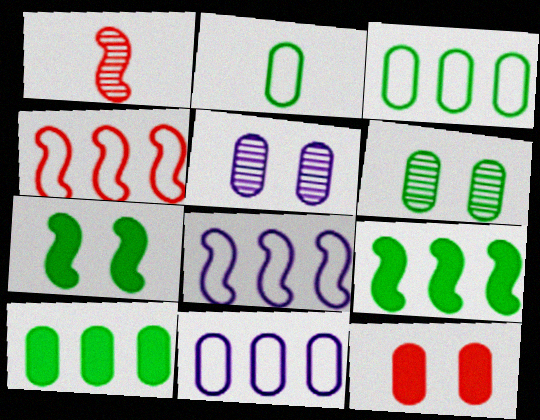[[1, 7, 8], 
[2, 6, 10]]